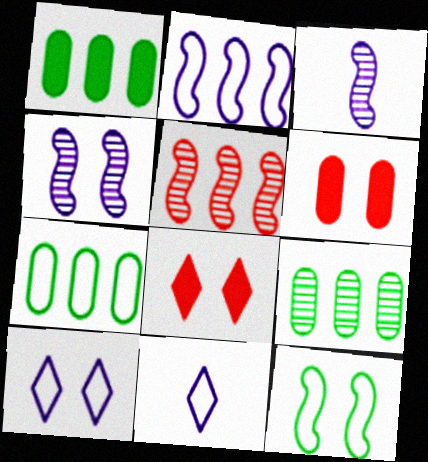[[1, 7, 9], 
[3, 7, 8]]